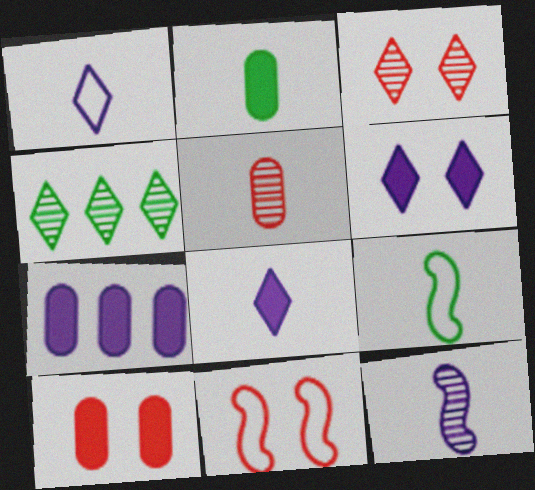[[2, 7, 10], 
[3, 7, 9], 
[3, 10, 11], 
[5, 8, 9]]